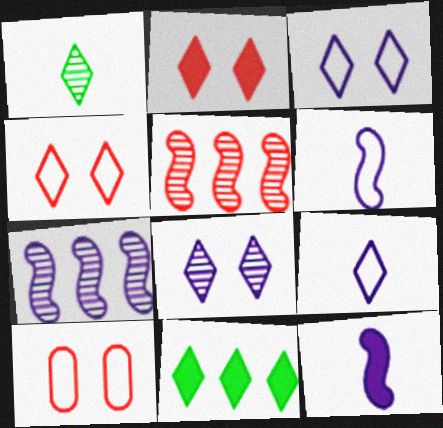[]